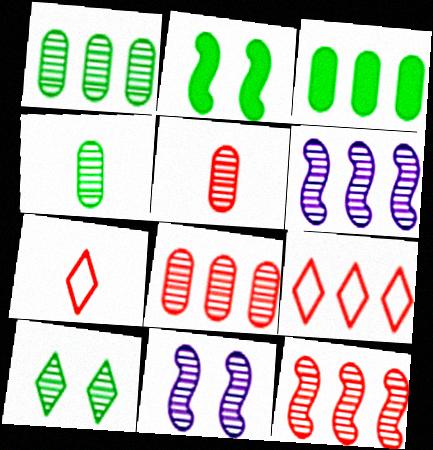[[3, 6, 9], 
[3, 7, 11], 
[5, 6, 10]]